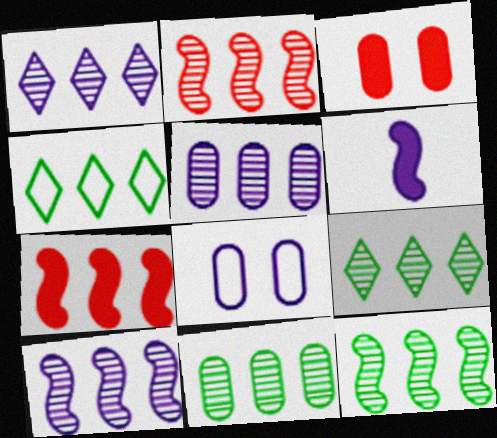[[1, 2, 11], 
[1, 5, 10], 
[1, 6, 8], 
[2, 5, 9], 
[2, 10, 12], 
[4, 5, 7], 
[9, 11, 12]]